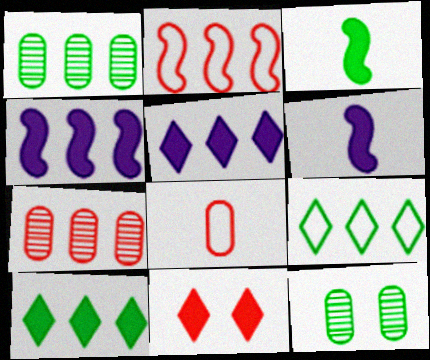[[1, 2, 5], 
[3, 9, 12], 
[4, 7, 9]]